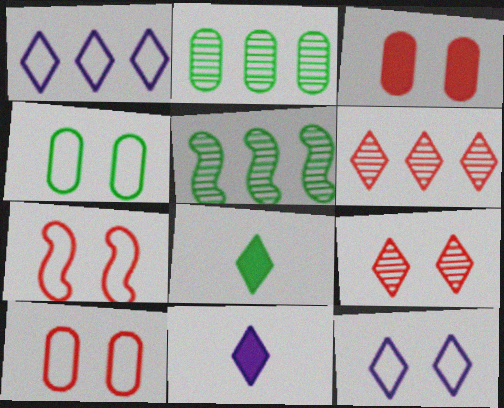[[1, 8, 9], 
[2, 7, 11], 
[3, 7, 9], 
[4, 5, 8], 
[4, 7, 12], 
[5, 10, 11], 
[6, 8, 12]]